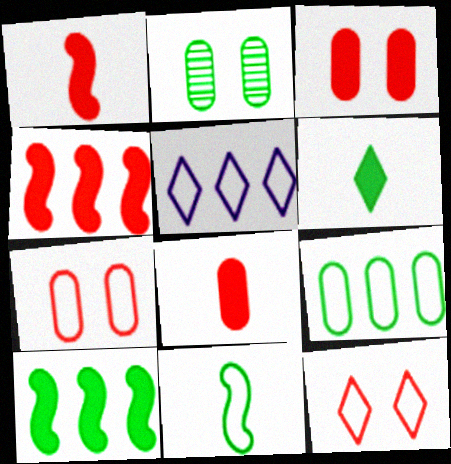[[1, 2, 5], 
[5, 7, 11]]